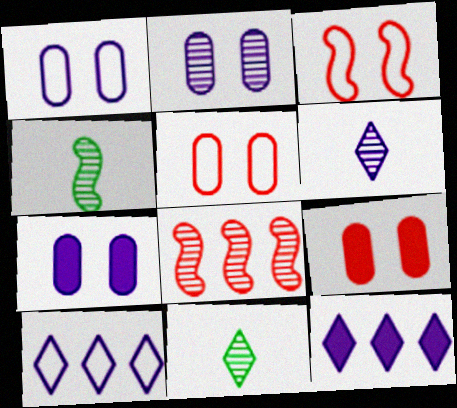[[1, 2, 7], 
[2, 8, 11], 
[4, 5, 12], 
[4, 9, 10]]